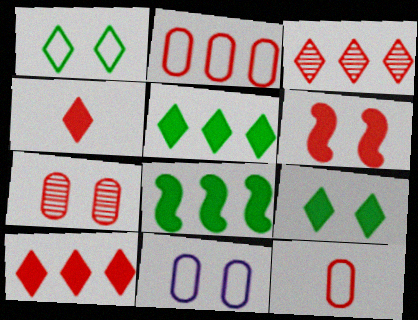[[3, 6, 12]]